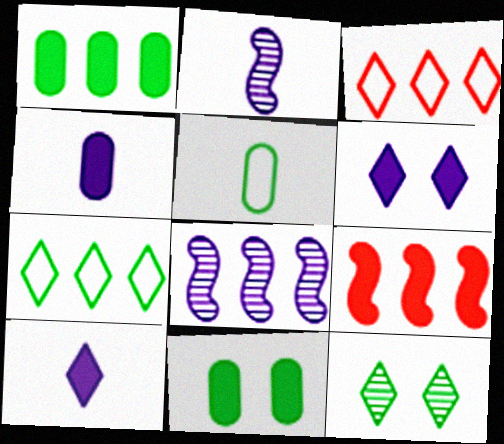[[1, 3, 8], 
[2, 3, 11], 
[3, 10, 12], 
[9, 10, 11]]